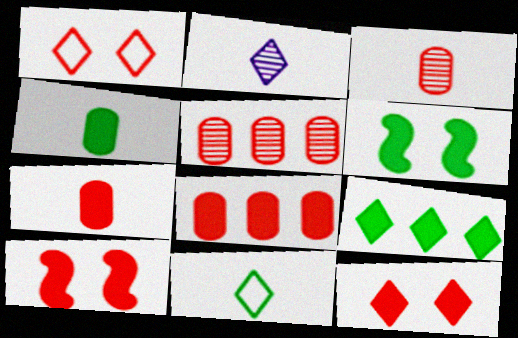[[1, 2, 9], 
[4, 6, 9]]